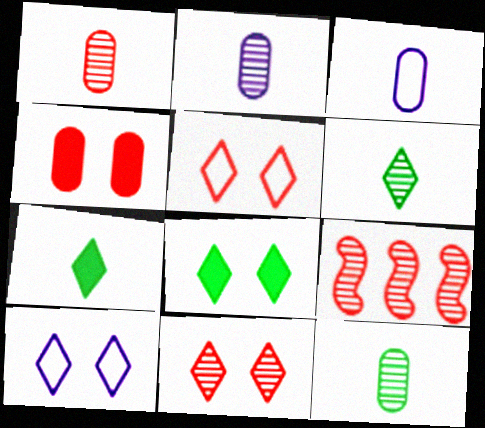[[1, 2, 12], 
[1, 9, 11], 
[3, 8, 9], 
[8, 10, 11]]